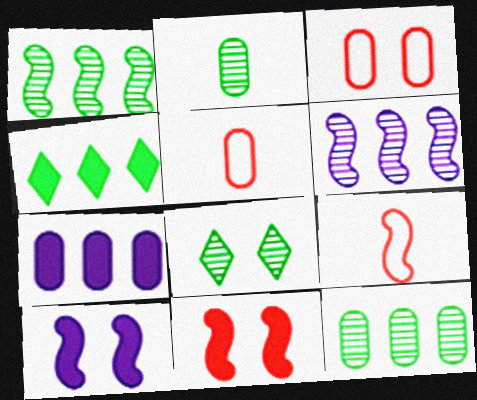[[1, 2, 8], 
[1, 9, 10], 
[2, 3, 7], 
[3, 8, 10], 
[7, 8, 9]]